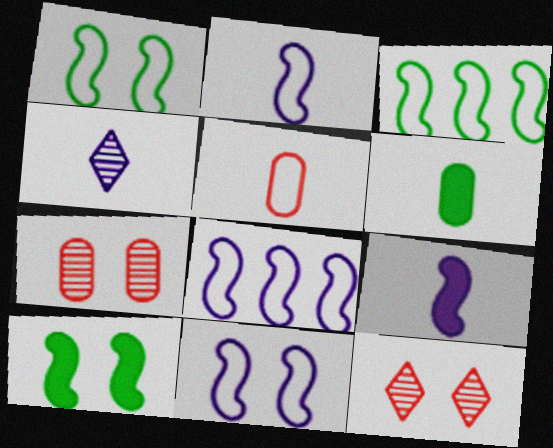[[2, 8, 11], 
[6, 8, 12]]